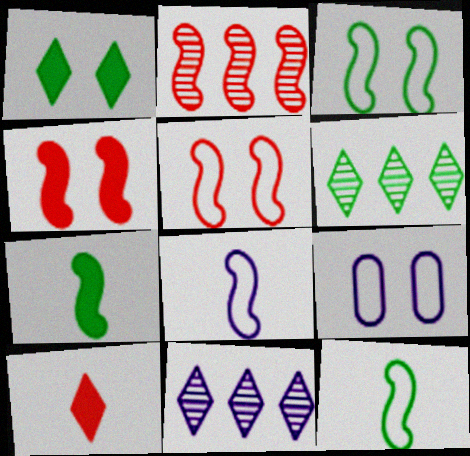[]